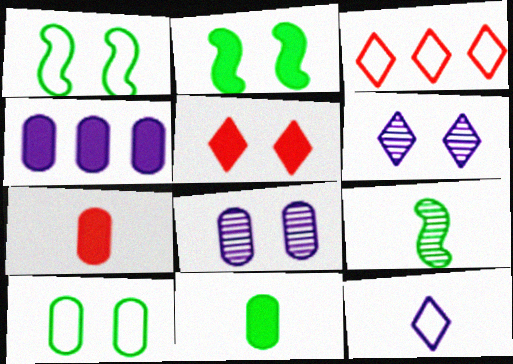[[1, 5, 8], 
[7, 9, 12]]